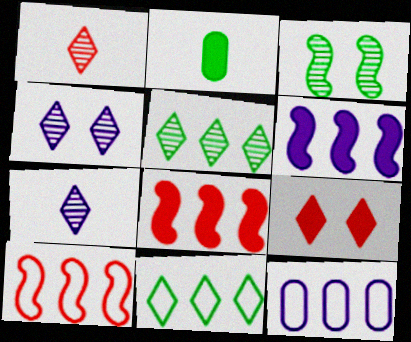[[1, 4, 5], 
[2, 3, 11], 
[2, 4, 10], 
[2, 6, 9], 
[5, 8, 12], 
[7, 9, 11], 
[10, 11, 12]]